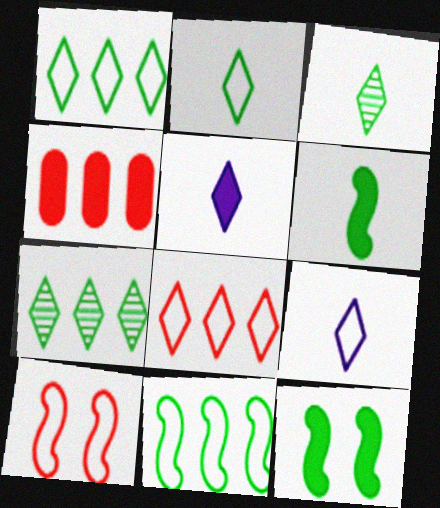[[4, 5, 12]]